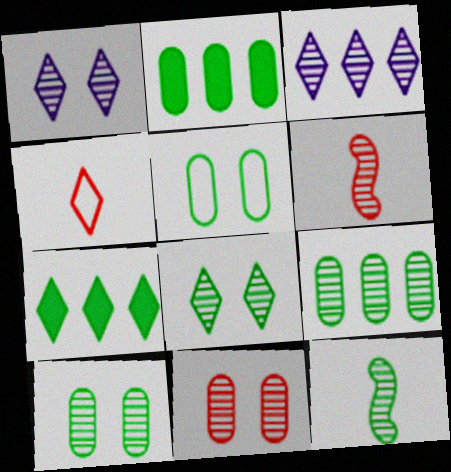[[1, 4, 7], 
[1, 6, 9], 
[3, 6, 10], 
[3, 11, 12], 
[5, 7, 12], 
[8, 9, 12]]